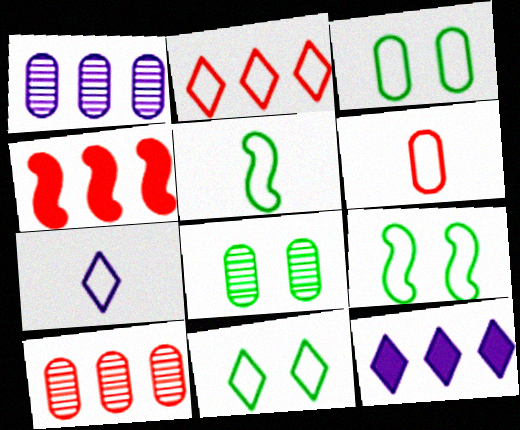[[2, 4, 10], 
[2, 7, 11], 
[3, 9, 11], 
[4, 7, 8], 
[5, 6, 7]]